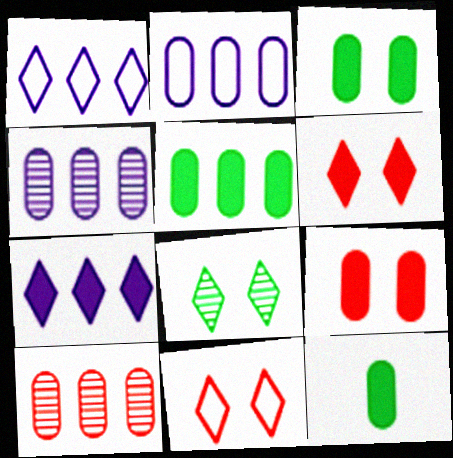[[2, 5, 10], 
[3, 5, 12]]